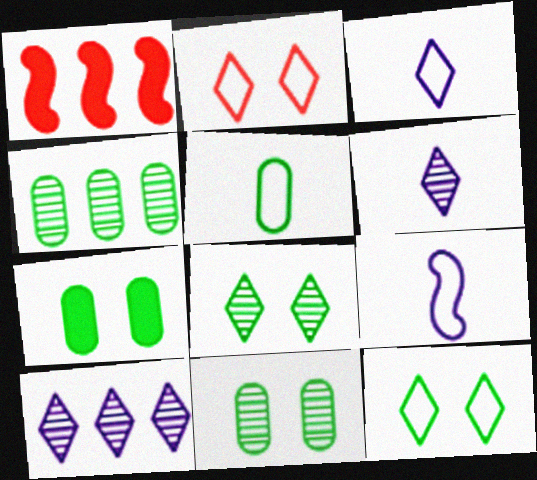[[1, 3, 11], 
[4, 5, 7]]